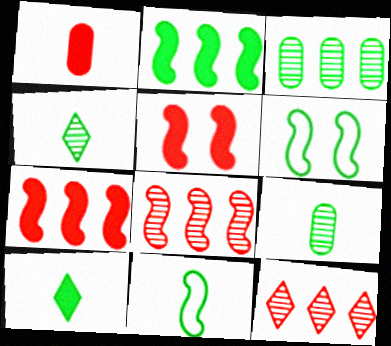[[3, 6, 10], 
[9, 10, 11]]